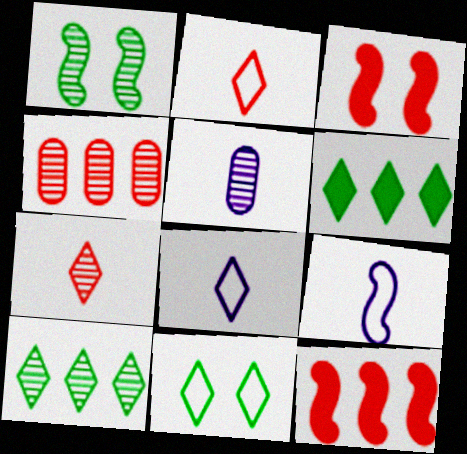[[1, 9, 12], 
[2, 3, 4], 
[5, 11, 12]]